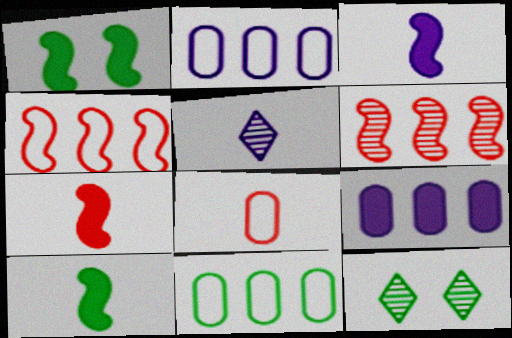[[2, 7, 12], 
[3, 7, 10], 
[5, 8, 10], 
[10, 11, 12]]